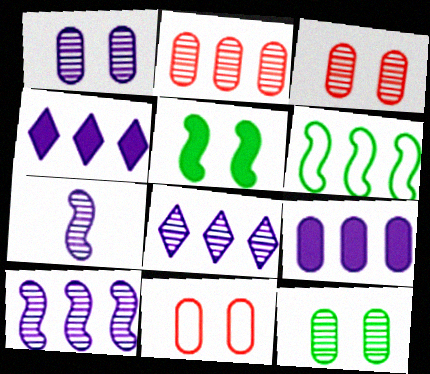[[1, 3, 12], 
[1, 7, 8], 
[2, 4, 6]]